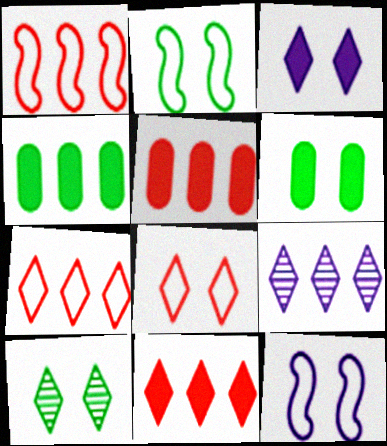[[1, 4, 9], 
[2, 6, 10], 
[3, 8, 10]]